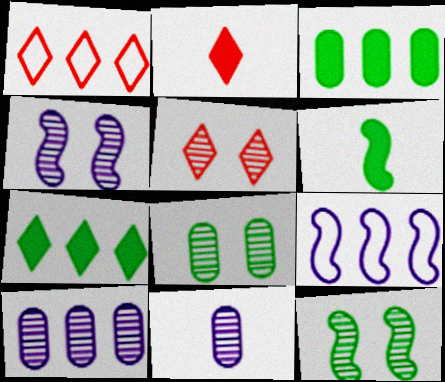[[1, 2, 5], 
[2, 8, 9], 
[4, 5, 8]]